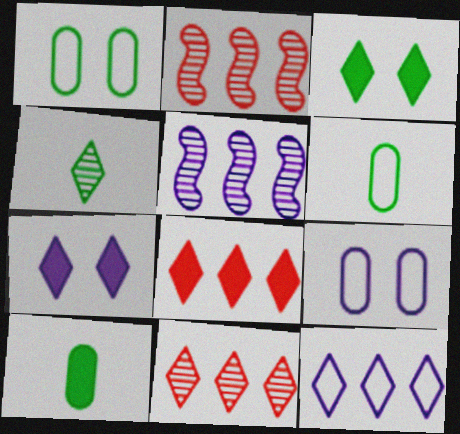[[2, 6, 7]]